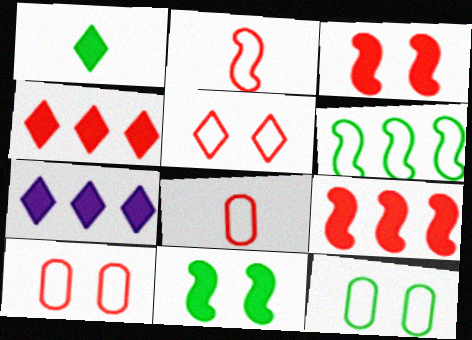[]